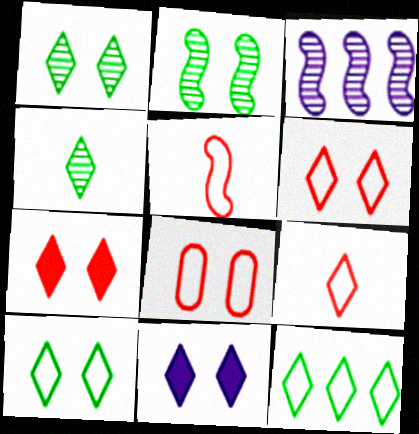[[1, 6, 11], 
[2, 8, 11]]